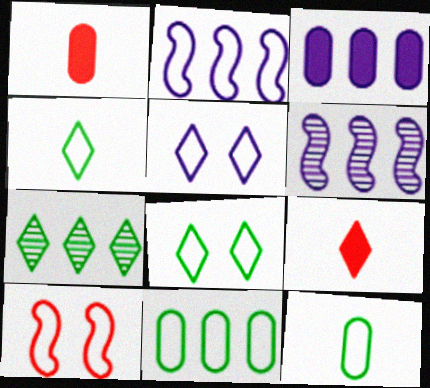[[1, 6, 8], 
[5, 7, 9]]